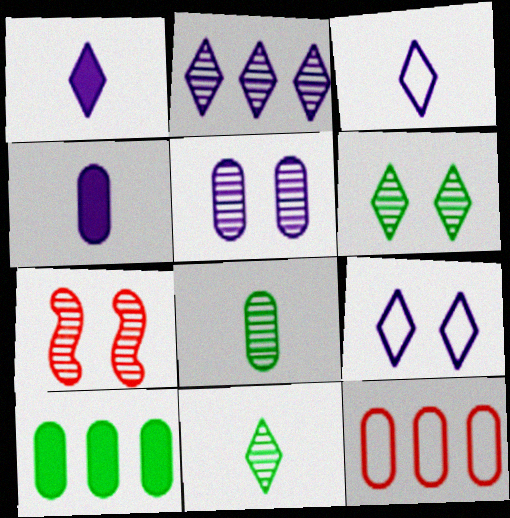[[1, 2, 9], 
[2, 7, 8], 
[3, 7, 10], 
[5, 6, 7]]